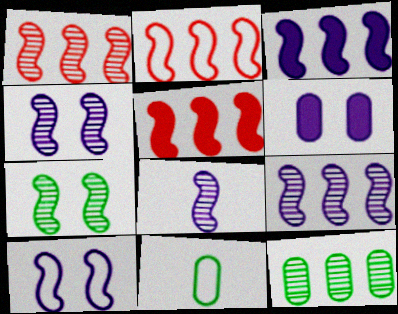[[1, 2, 5], 
[1, 7, 8], 
[3, 8, 10], 
[4, 8, 9]]